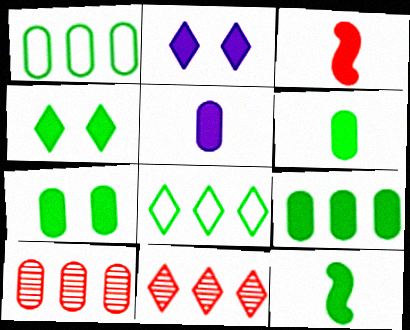[[2, 3, 9], 
[4, 9, 12], 
[6, 7, 9]]